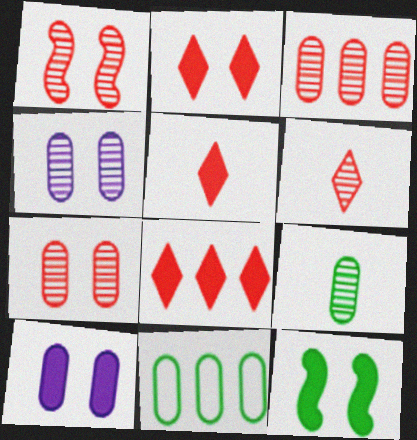[[1, 3, 6], 
[2, 5, 8], 
[2, 10, 12], 
[3, 4, 9]]